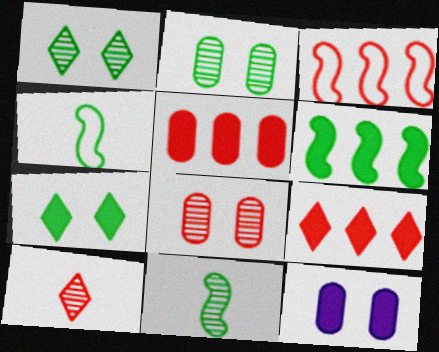[]